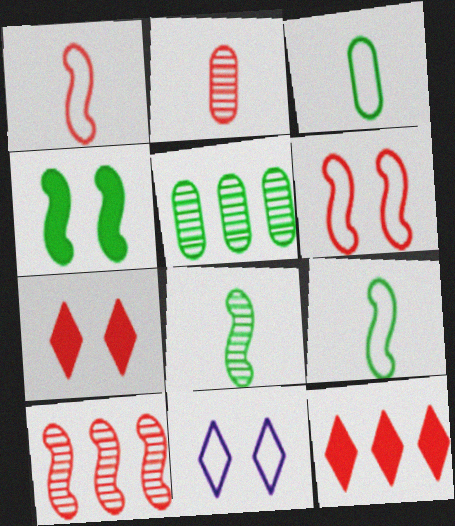[[2, 6, 12]]